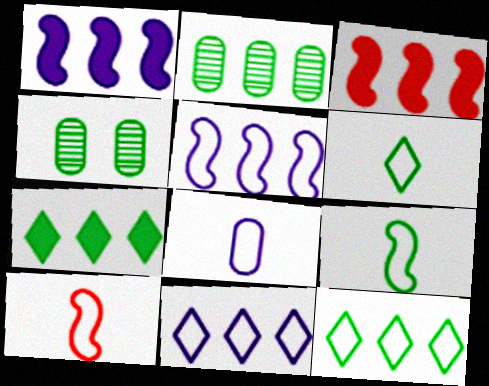[[2, 3, 11], 
[4, 7, 9], 
[6, 8, 10]]